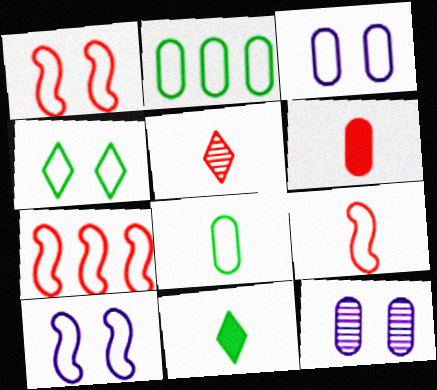[[1, 3, 4], 
[1, 7, 9], 
[2, 6, 12], 
[5, 6, 9], 
[7, 11, 12]]